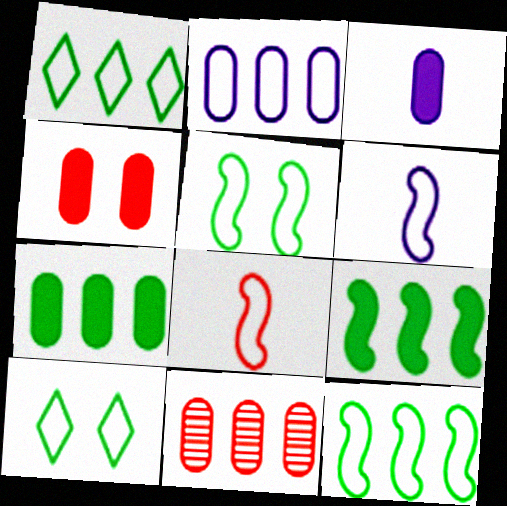[[2, 7, 11], 
[2, 8, 10], 
[3, 4, 7]]